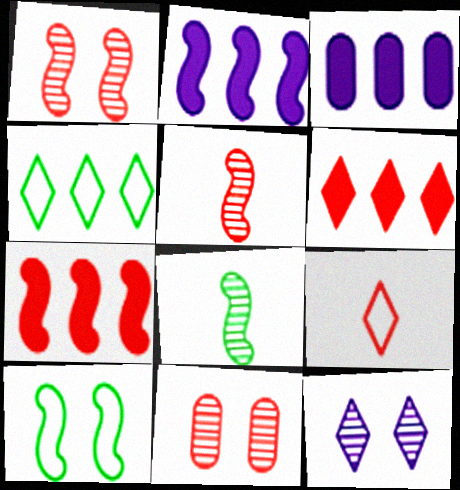[[2, 5, 10], 
[7, 9, 11]]